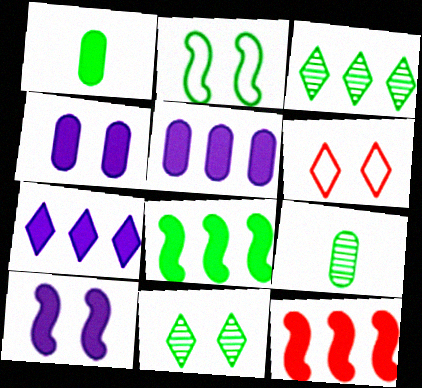[[1, 2, 3]]